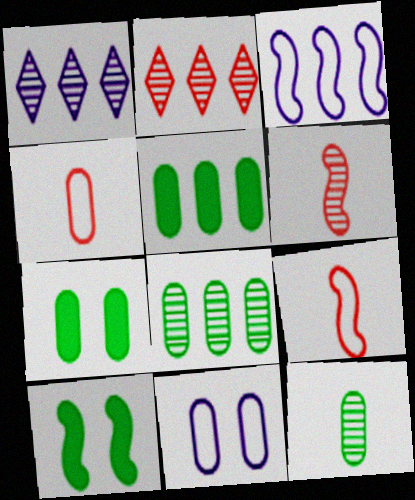[[1, 4, 10], 
[1, 7, 9], 
[2, 3, 5], 
[3, 6, 10]]